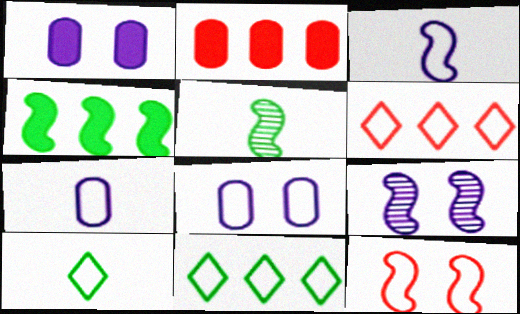[[1, 5, 6], 
[2, 9, 10], 
[7, 11, 12]]